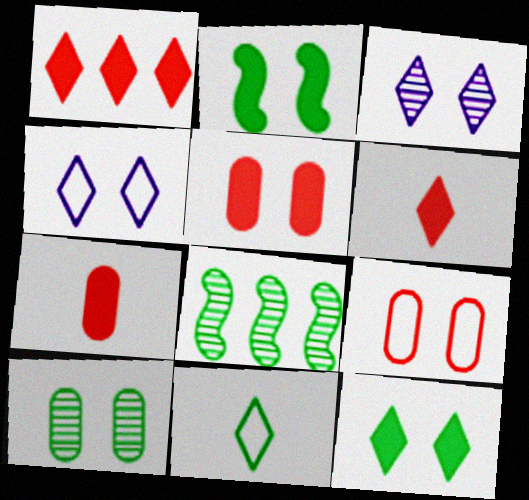[[1, 3, 11], 
[2, 3, 9], 
[4, 7, 8]]